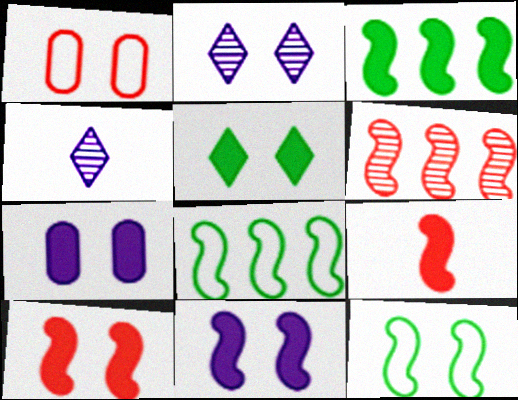[[1, 3, 4], 
[3, 9, 11], 
[5, 7, 10]]